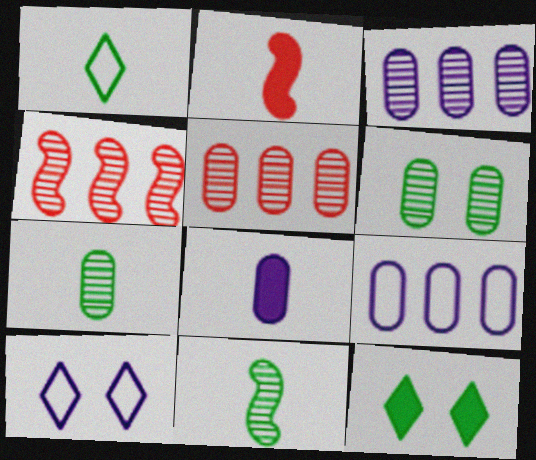[]